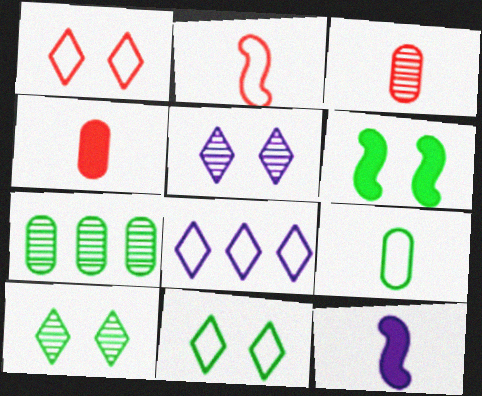[[1, 7, 12], 
[3, 6, 8]]